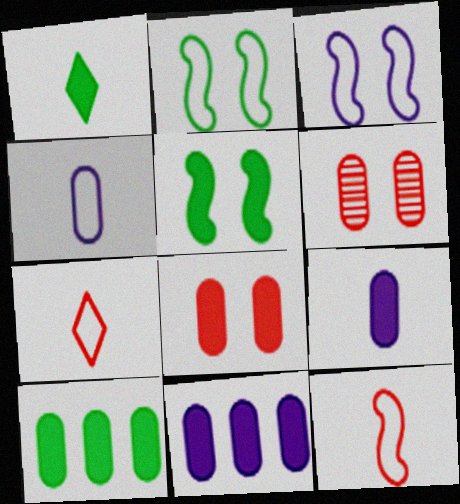[[1, 5, 10], 
[4, 6, 10], 
[8, 9, 10]]